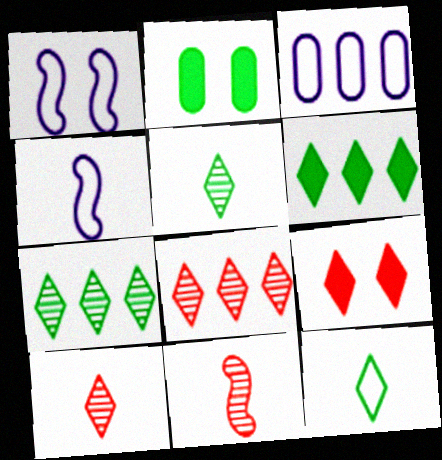[[2, 4, 8]]